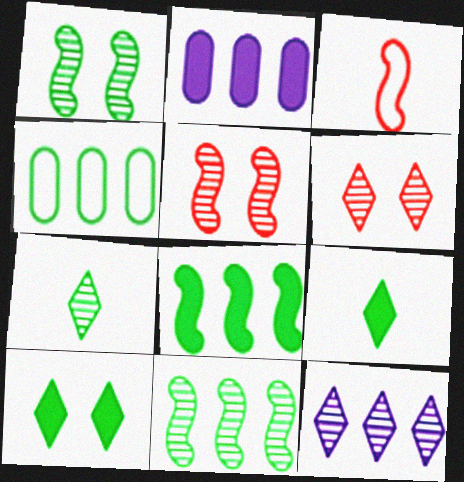[[1, 4, 9], 
[6, 7, 12]]